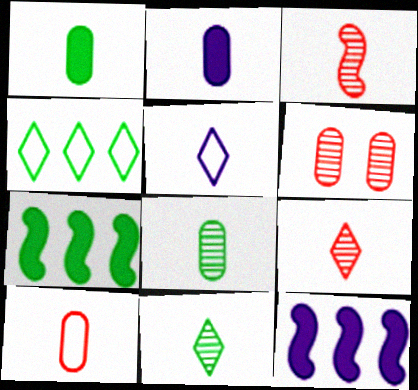[[1, 3, 5], 
[2, 8, 10], 
[5, 6, 7]]